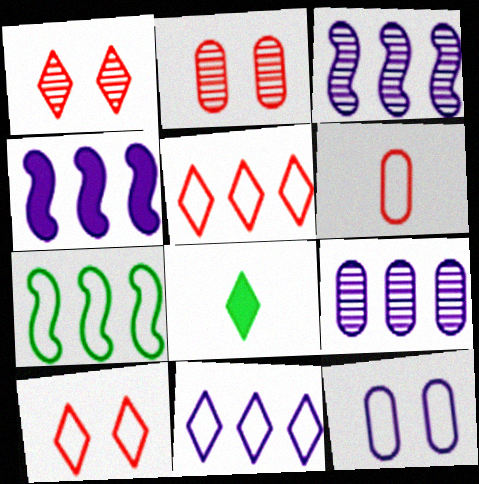[[1, 8, 11], 
[4, 9, 11]]